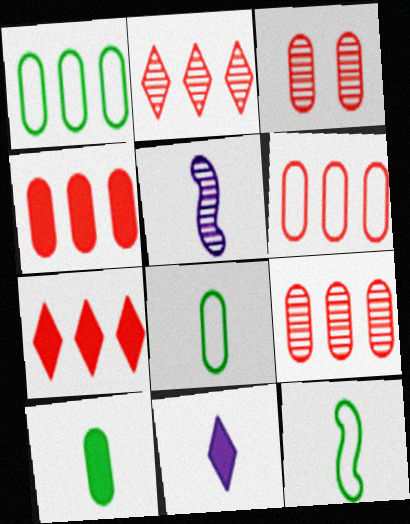[[4, 6, 9]]